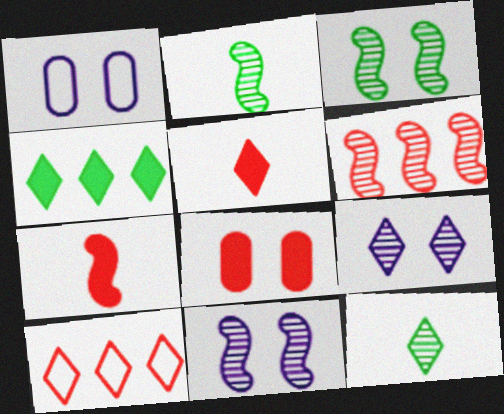[[2, 6, 11]]